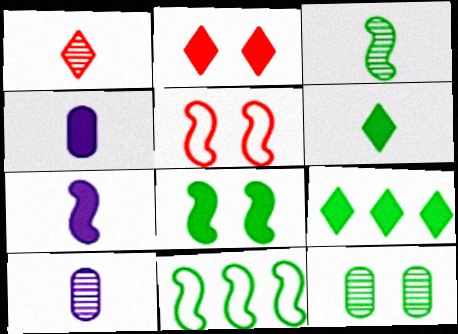[[1, 3, 10], 
[2, 10, 11], 
[3, 8, 11], 
[5, 9, 10], 
[6, 11, 12]]